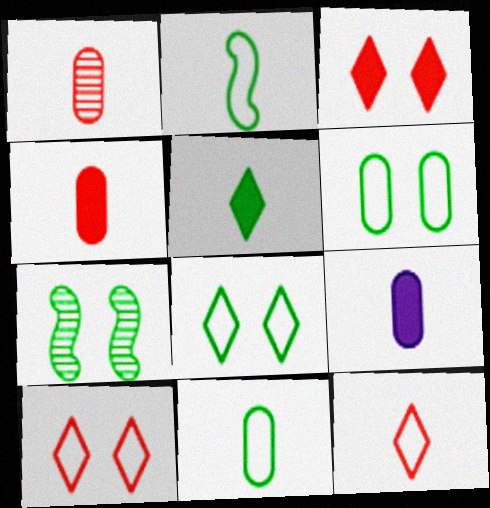[[1, 9, 11]]